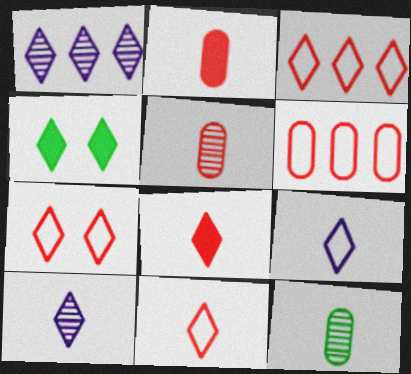[[1, 4, 11], 
[3, 4, 10], 
[3, 7, 11]]